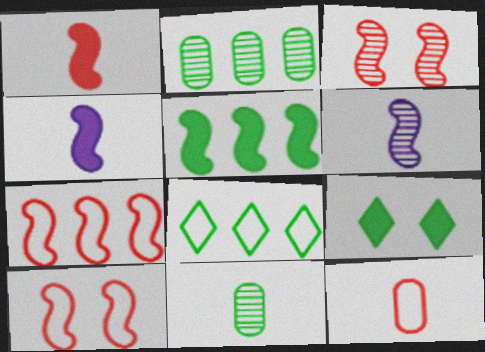[[1, 3, 7], 
[2, 5, 8], 
[5, 6, 10]]